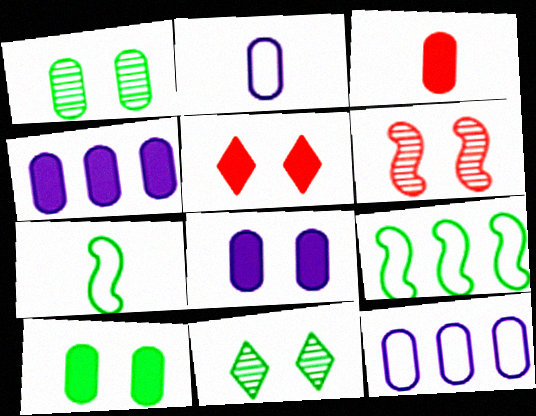[[1, 3, 12], 
[3, 4, 10]]